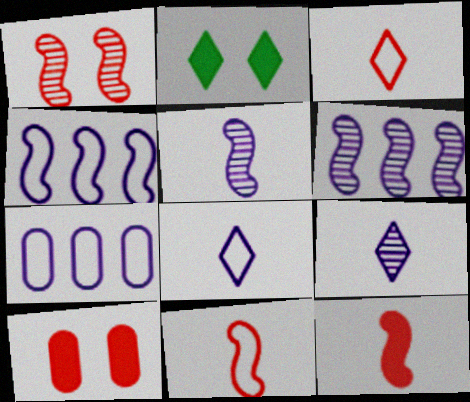[]